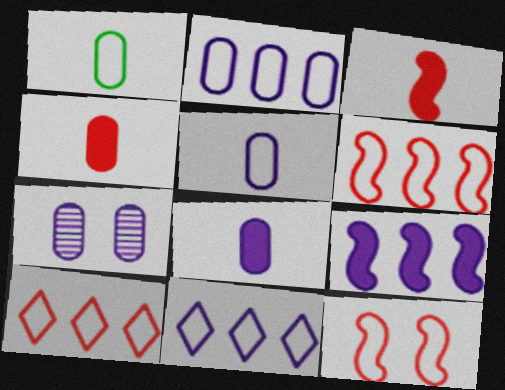[[1, 11, 12], 
[2, 7, 8]]